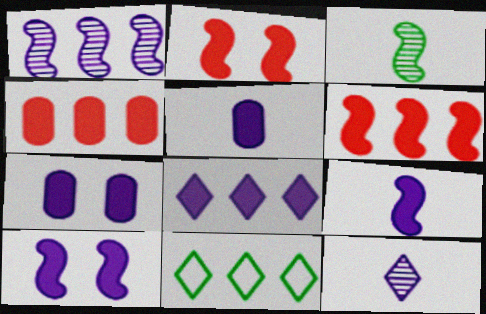[[1, 4, 11], 
[5, 8, 10], 
[7, 8, 9]]